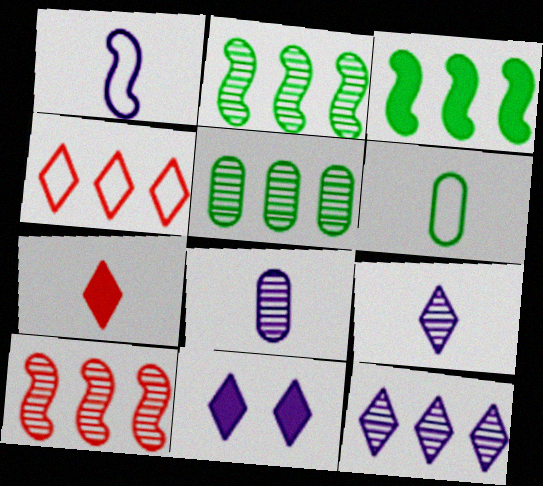[[5, 10, 12], 
[6, 10, 11]]